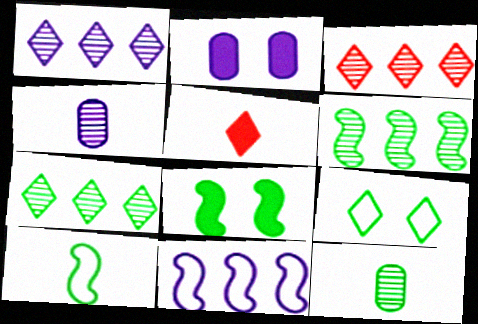[[1, 3, 7], 
[1, 5, 9], 
[2, 3, 10], 
[4, 5, 10], 
[6, 8, 10]]